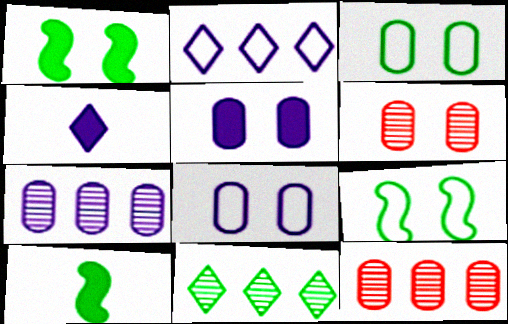[[2, 6, 10], 
[3, 5, 6], 
[3, 10, 11], 
[4, 9, 12]]